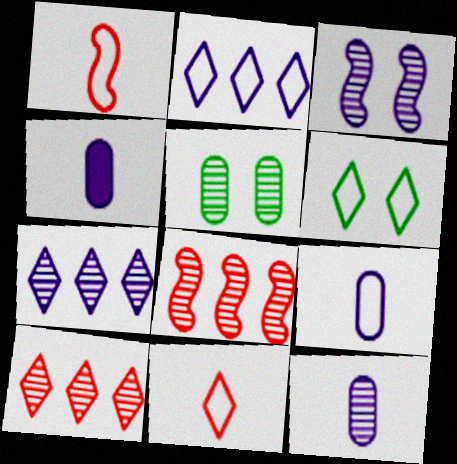[[2, 3, 4], 
[2, 6, 11], 
[3, 7, 12], 
[4, 6, 8], 
[4, 9, 12]]